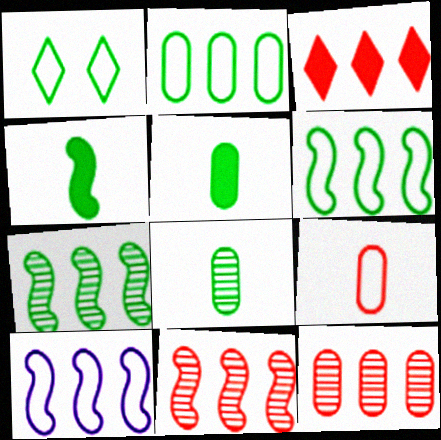[[1, 5, 7], 
[1, 9, 10]]